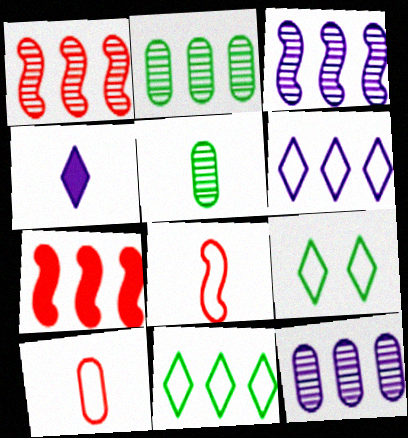[[2, 6, 7], 
[4, 5, 8], 
[7, 11, 12]]